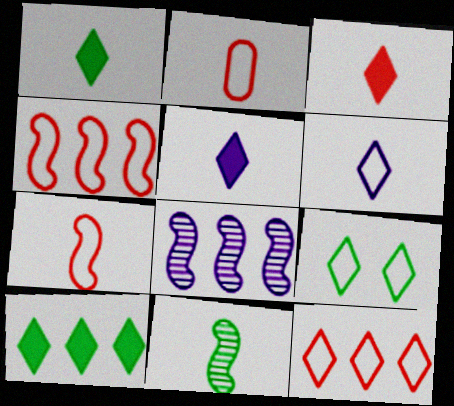[[1, 3, 5], 
[2, 5, 11], 
[6, 9, 12]]